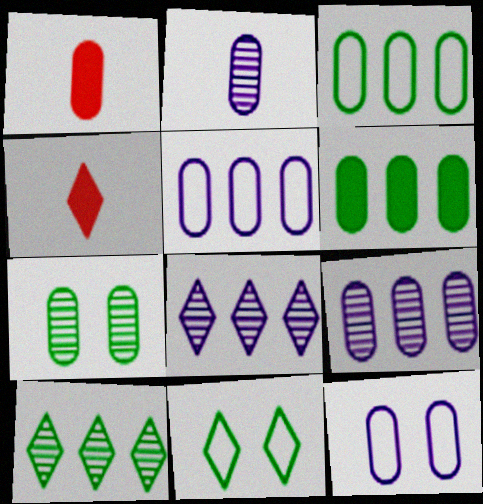[[1, 5, 7], 
[4, 8, 11]]